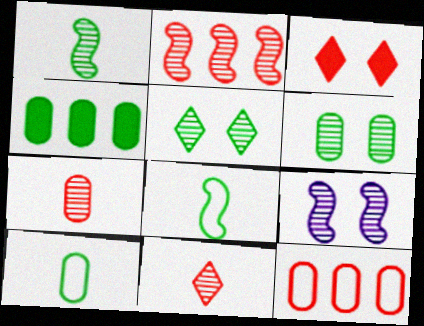[[1, 2, 9], 
[4, 5, 8], 
[4, 6, 10]]